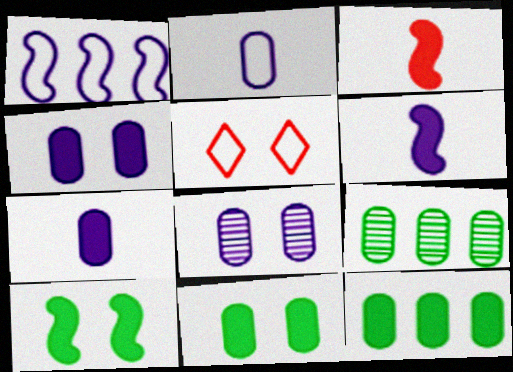[[5, 6, 9], 
[5, 8, 10]]